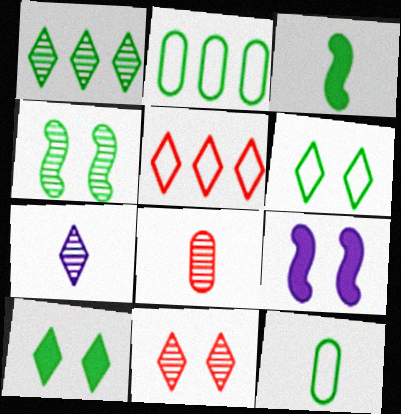[[1, 7, 11], 
[5, 7, 10]]